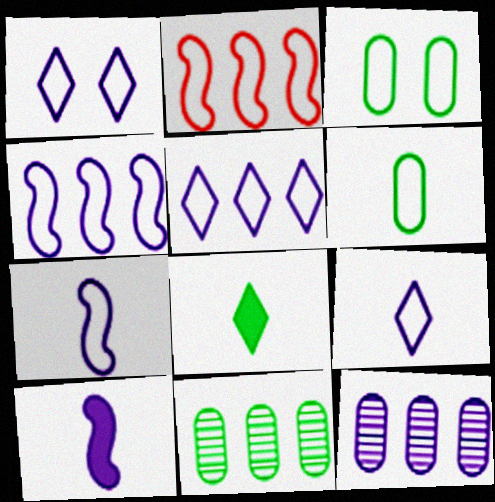[[1, 2, 6], 
[1, 5, 9], 
[1, 10, 12], 
[2, 3, 9]]